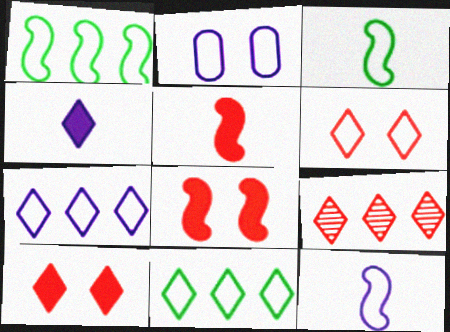[[2, 7, 12]]